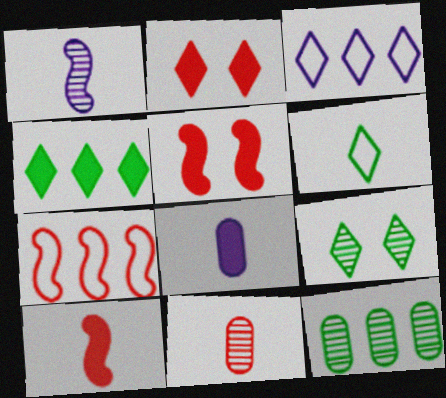[[2, 7, 11], 
[4, 5, 8], 
[4, 6, 9], 
[7, 8, 9]]